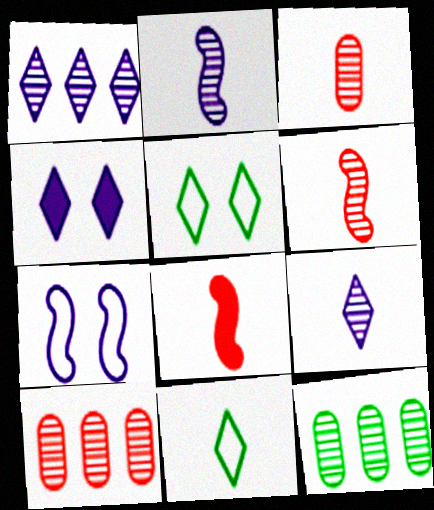[]